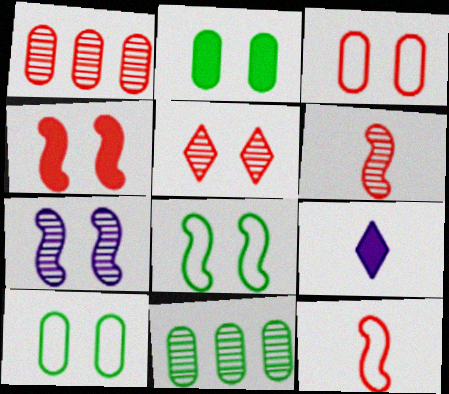[[1, 5, 6], 
[1, 8, 9], 
[3, 4, 5], 
[4, 7, 8]]